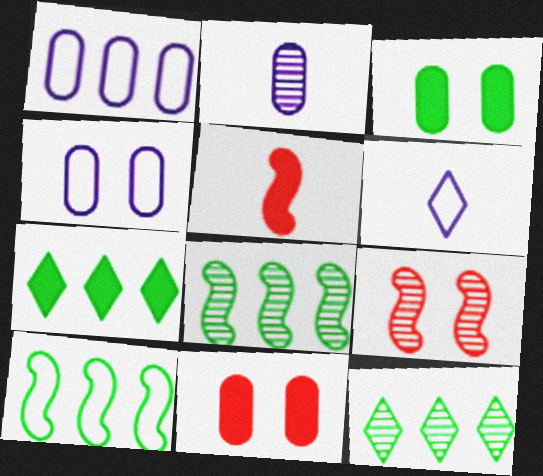[[2, 9, 12], 
[4, 5, 12], 
[6, 8, 11]]